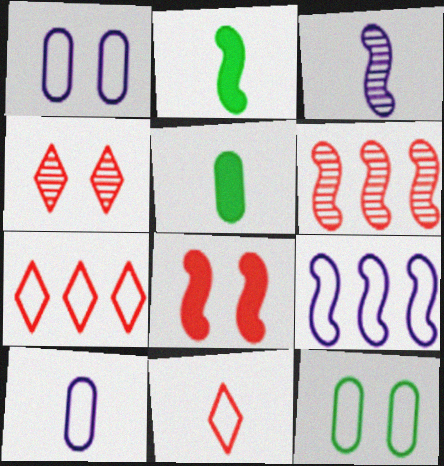[[3, 5, 11], 
[4, 5, 9], 
[9, 11, 12]]